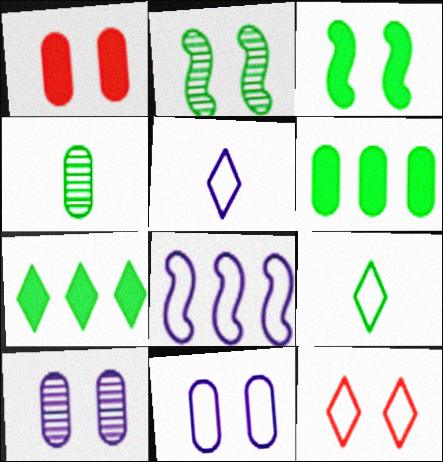[[2, 6, 9], 
[3, 10, 12], 
[5, 8, 11]]